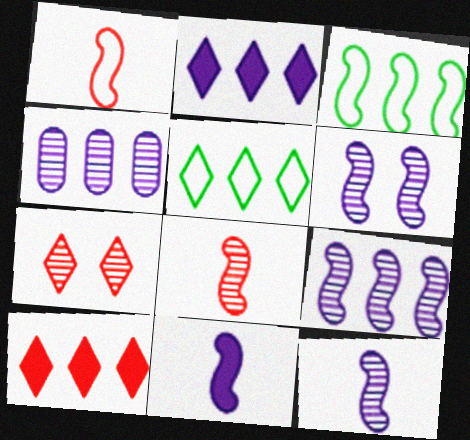[[3, 4, 10], 
[6, 9, 12]]